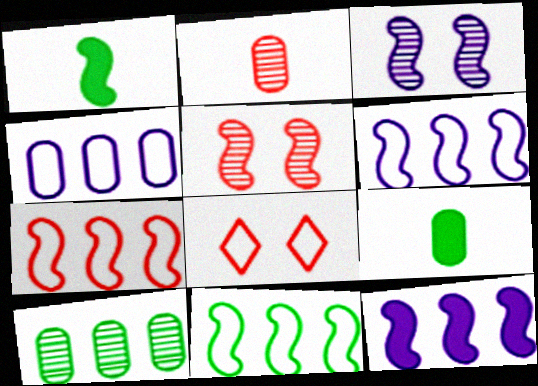[[1, 3, 7], 
[1, 5, 6], 
[6, 7, 11]]